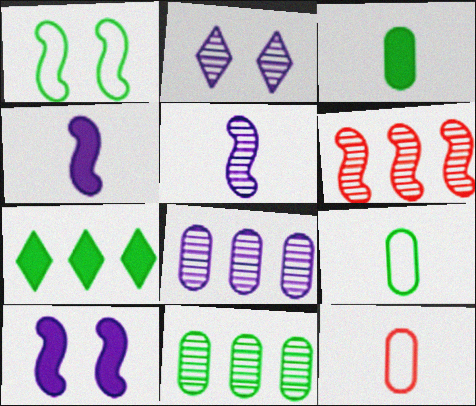[[1, 4, 6], 
[2, 5, 8]]